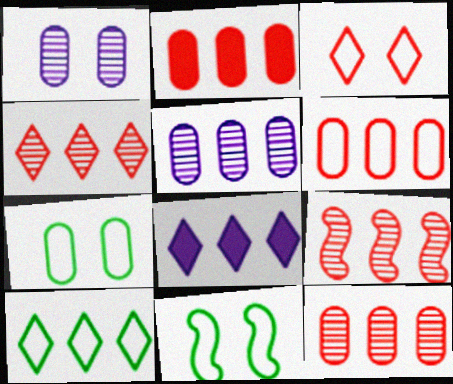[[2, 6, 12], 
[4, 8, 10], 
[4, 9, 12]]